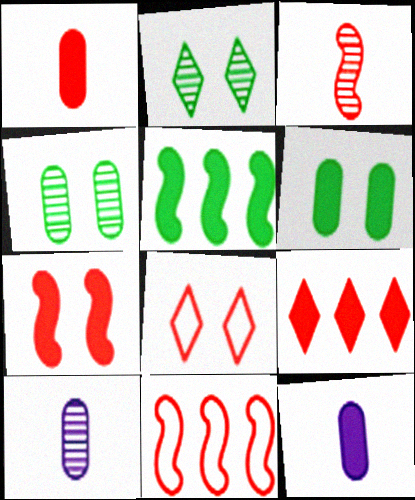[[1, 7, 9], 
[2, 11, 12], 
[3, 7, 11], 
[5, 8, 10]]